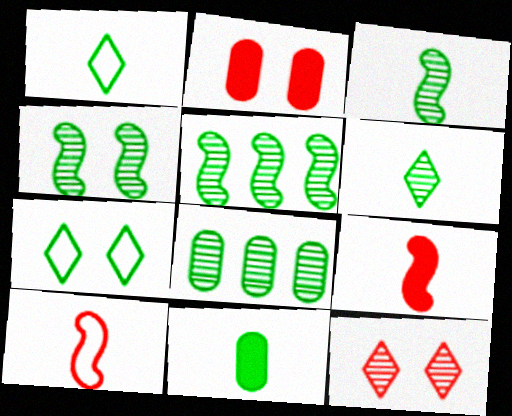[[1, 3, 11], 
[3, 4, 5], 
[4, 6, 8], 
[5, 7, 11]]